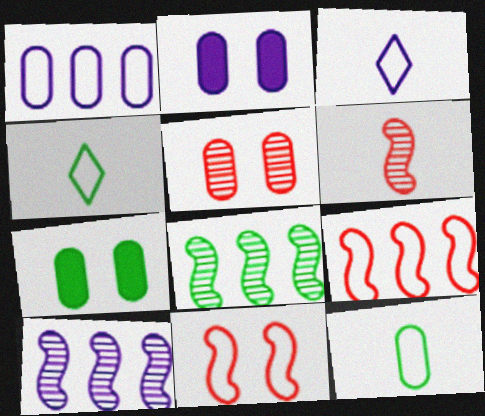[[1, 4, 11], 
[2, 3, 10], 
[4, 7, 8]]